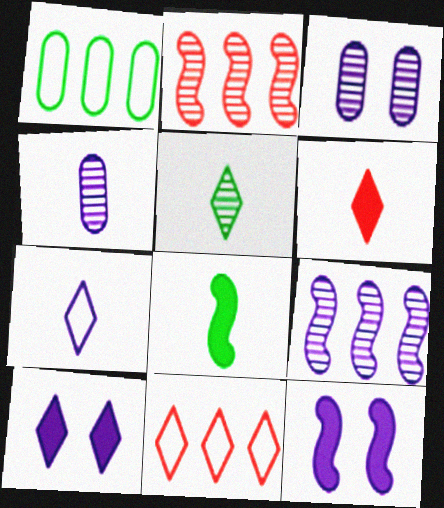[[2, 3, 5], 
[3, 8, 11], 
[5, 6, 7], 
[5, 10, 11]]